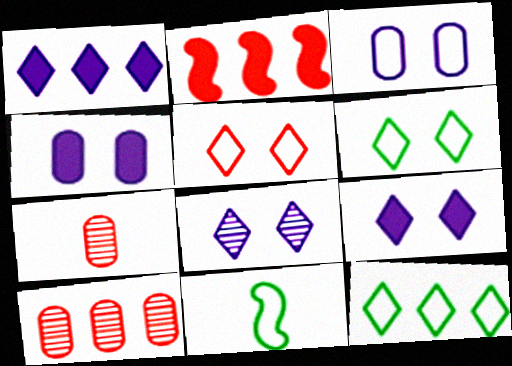[[2, 5, 7], 
[9, 10, 11]]